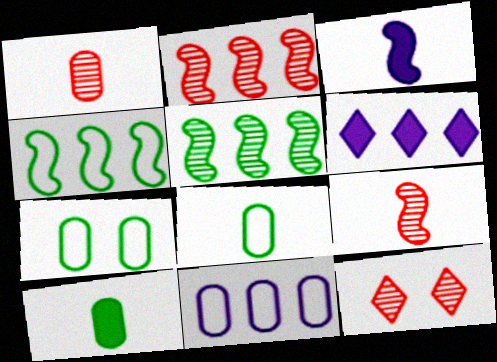[[1, 2, 12], 
[6, 7, 9]]